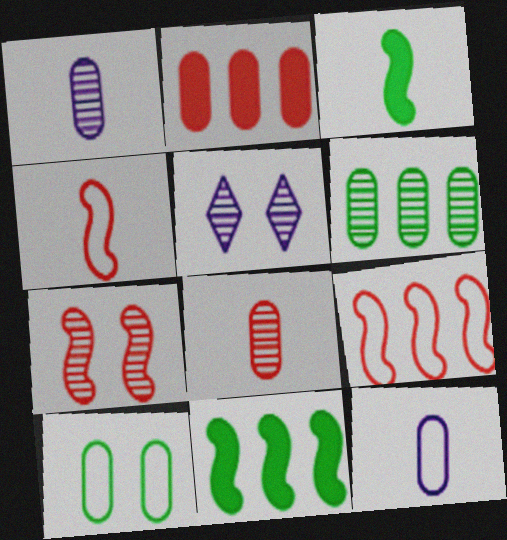[[1, 2, 10]]